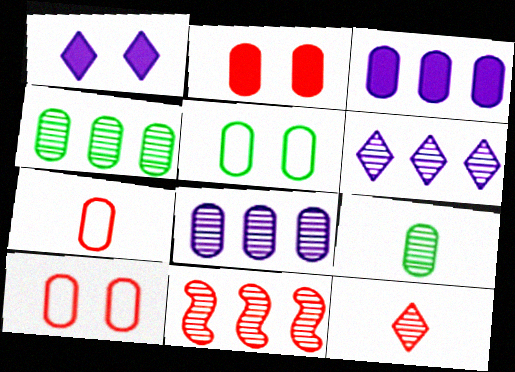[[3, 9, 10], 
[4, 6, 11]]